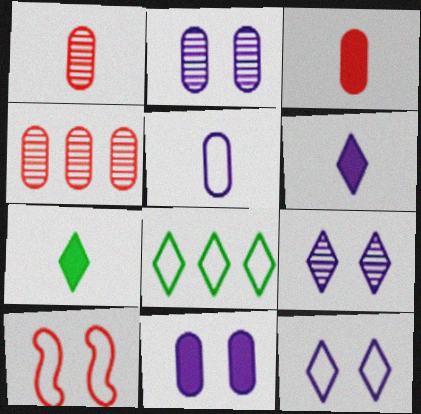[[5, 8, 10]]